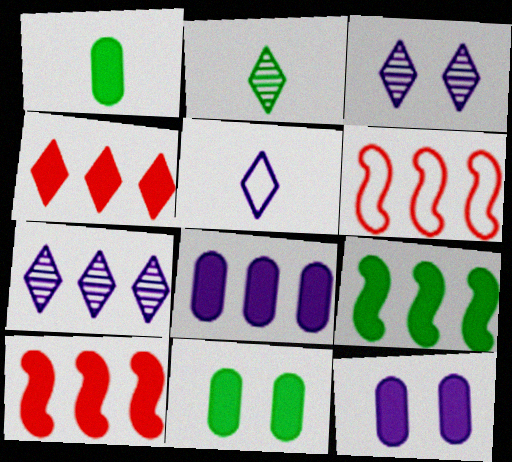[[1, 3, 6], 
[2, 6, 12], 
[4, 8, 9]]